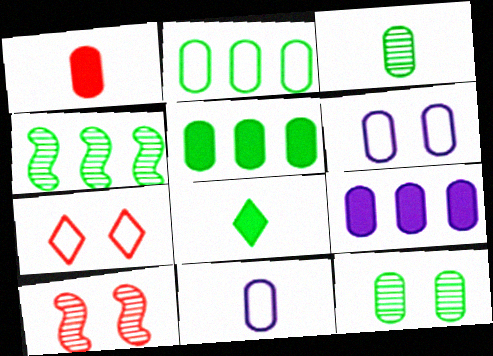[[1, 3, 11]]